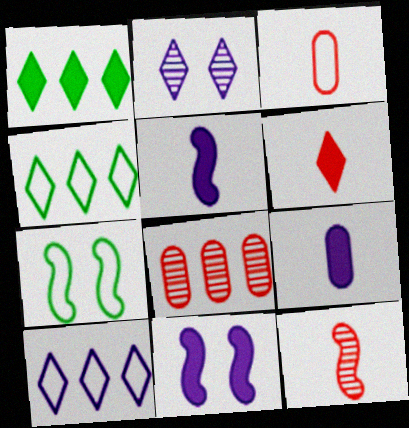[[2, 4, 6], 
[3, 6, 12], 
[3, 7, 10]]